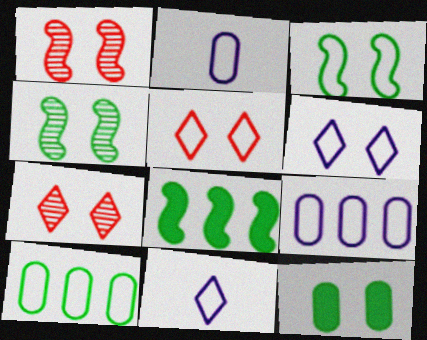[[1, 6, 12], 
[2, 7, 8]]